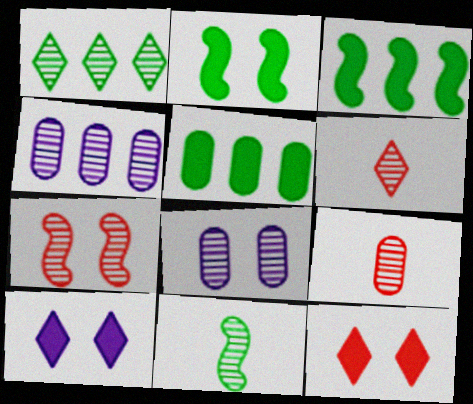[]